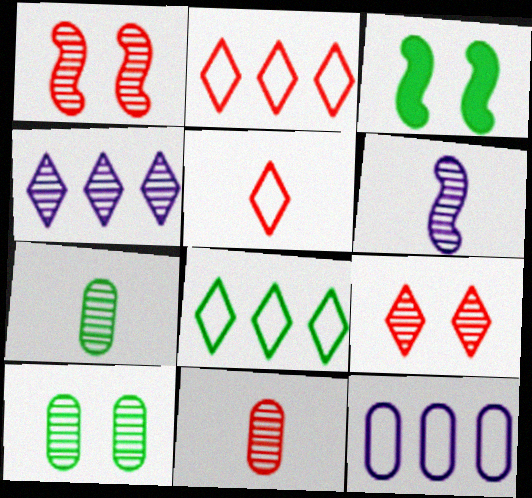[[1, 4, 7], 
[3, 7, 8]]